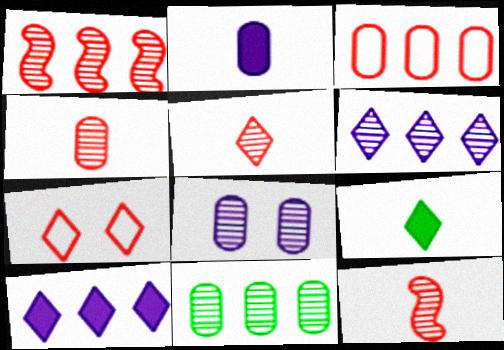[[1, 6, 11], 
[4, 5, 12], 
[4, 8, 11], 
[6, 7, 9]]